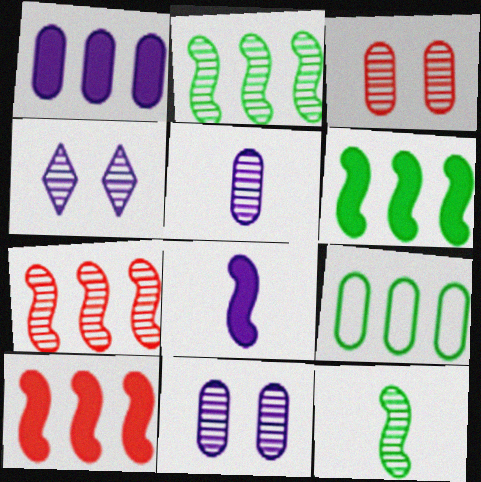[]